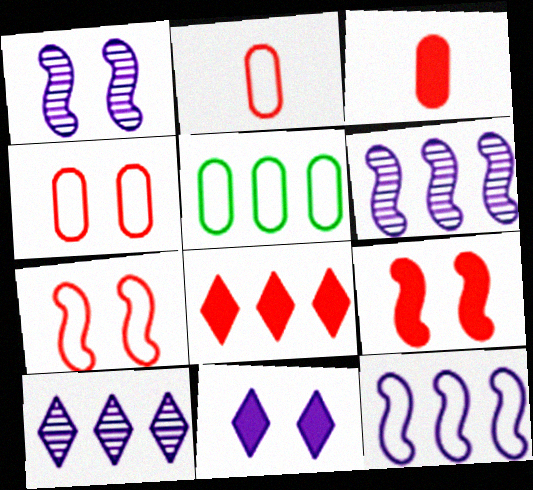[[3, 8, 9], 
[5, 6, 8]]